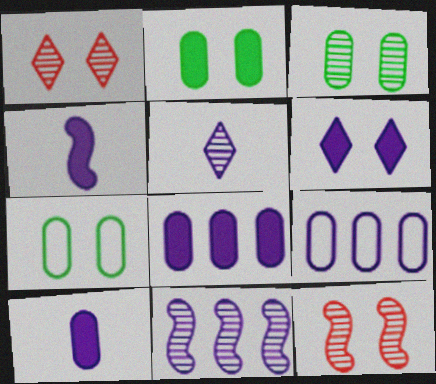[[2, 3, 7], 
[4, 6, 8], 
[6, 7, 12]]